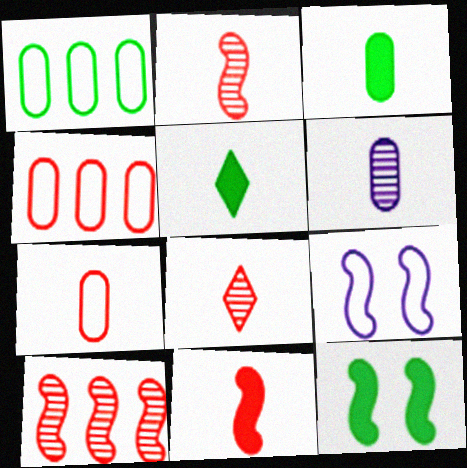[[3, 6, 7], 
[7, 8, 11]]